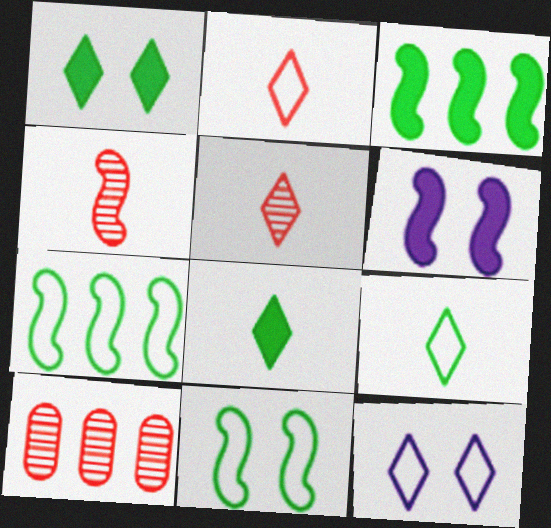[[4, 6, 7], 
[6, 9, 10]]